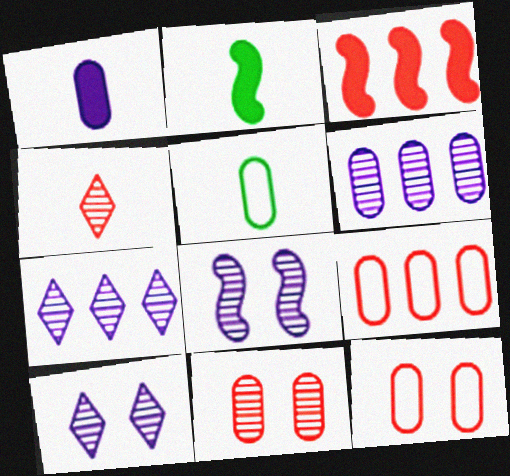[[2, 7, 12], 
[2, 9, 10], 
[3, 4, 12], 
[3, 5, 10]]